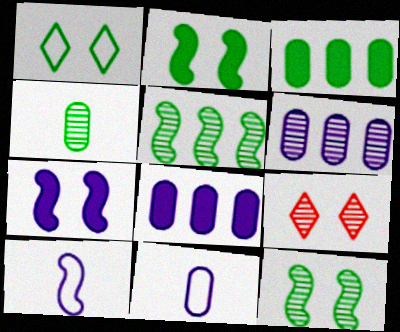[[3, 9, 10]]